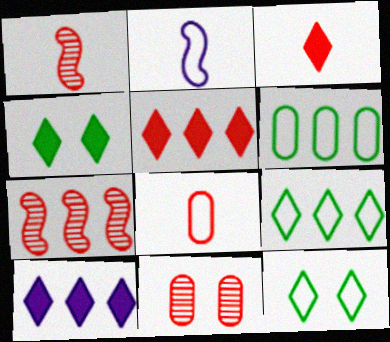[[1, 3, 8], 
[3, 4, 10], 
[6, 7, 10]]